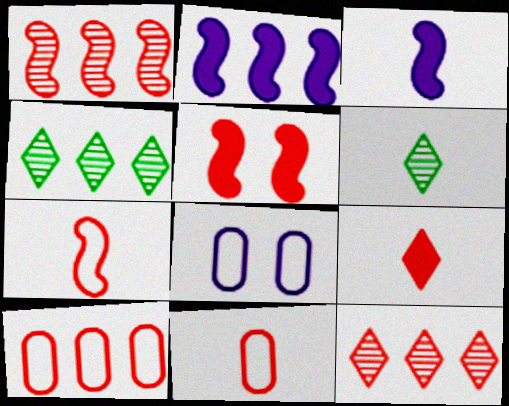[[1, 5, 7], 
[2, 4, 10], 
[3, 6, 11], 
[5, 11, 12]]